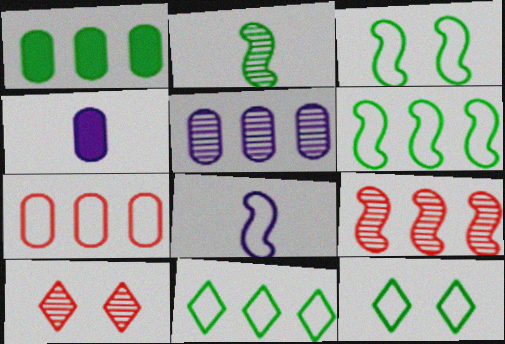[[1, 2, 12], 
[1, 5, 7], 
[1, 8, 10], 
[2, 5, 10], 
[4, 6, 10], 
[4, 9, 12], 
[7, 8, 12]]